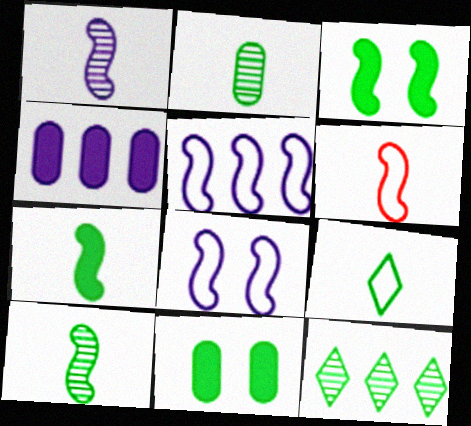[[1, 6, 7], 
[2, 7, 9]]